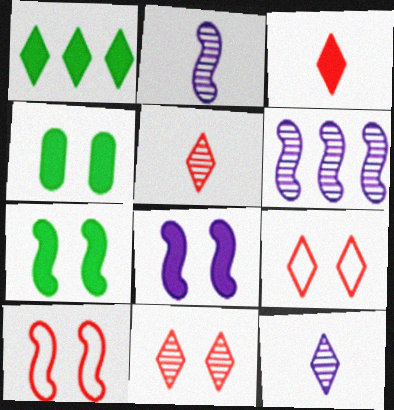[[1, 9, 12]]